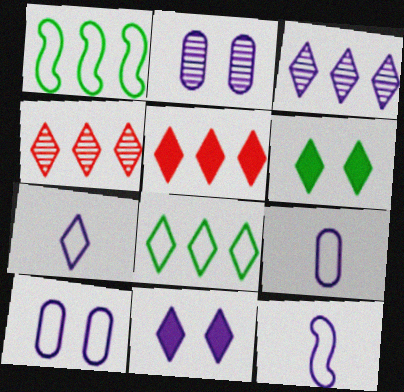[[3, 5, 8], 
[3, 7, 11], 
[4, 6, 7], 
[7, 9, 12]]